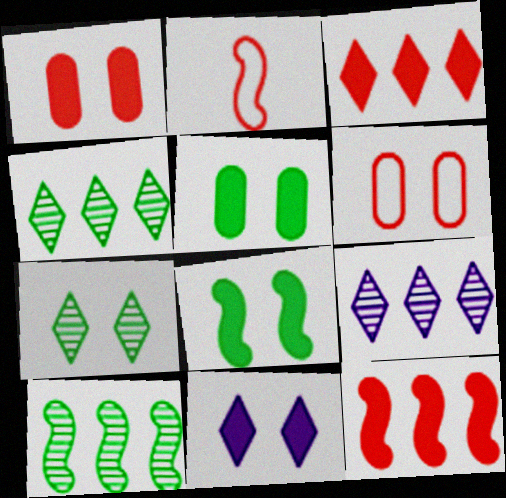[[1, 8, 11], 
[2, 5, 9]]